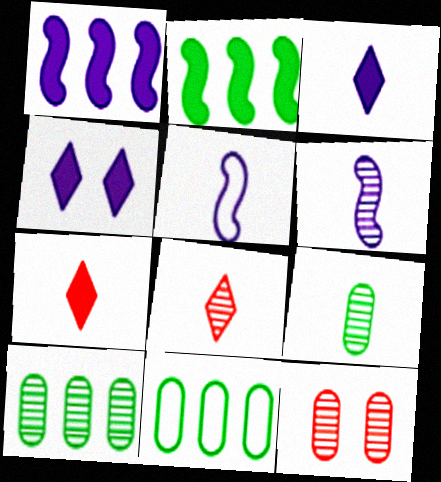[[5, 7, 9], 
[6, 8, 9]]